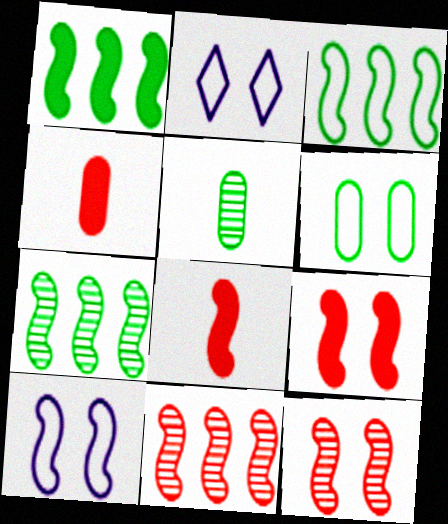[[1, 3, 7], 
[2, 4, 7], 
[7, 8, 10]]